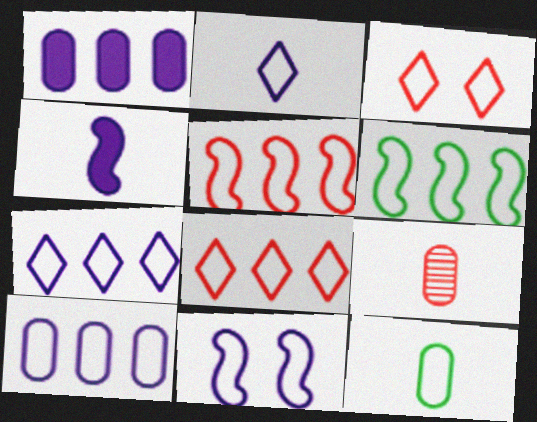[[2, 10, 11], 
[6, 8, 10], 
[8, 11, 12]]